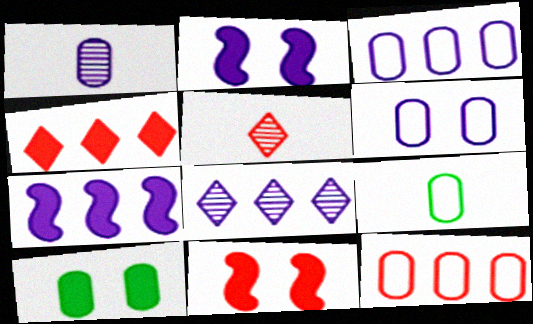[[1, 10, 12], 
[3, 7, 8], 
[5, 11, 12], 
[6, 9, 12], 
[8, 9, 11]]